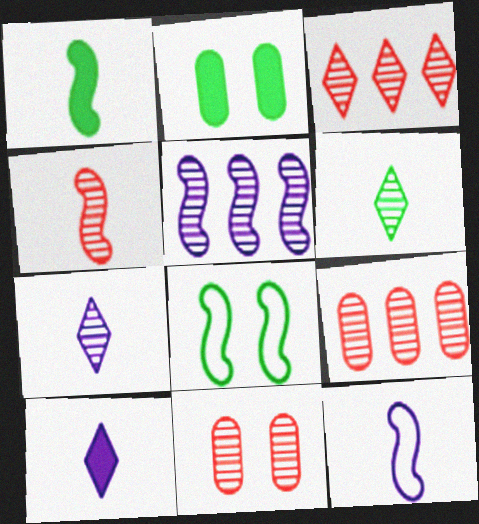[[1, 4, 12], 
[2, 3, 12], 
[3, 4, 11], 
[5, 6, 11], 
[8, 9, 10]]